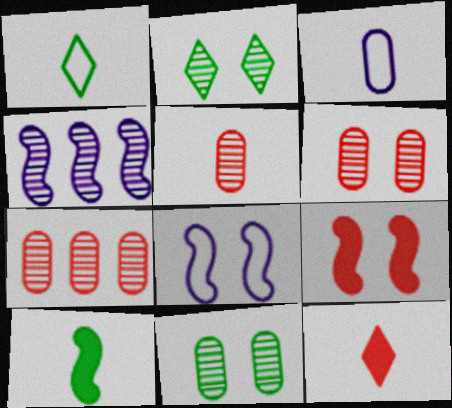[[2, 4, 5], 
[5, 6, 7]]